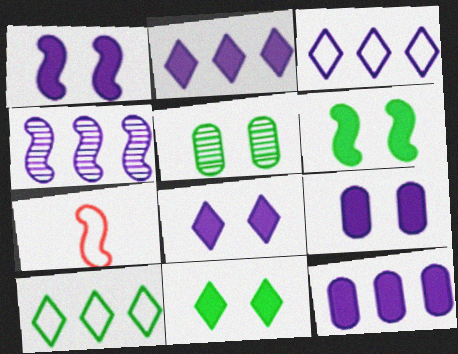[[1, 8, 9], 
[2, 5, 7], 
[3, 4, 12], 
[4, 6, 7]]